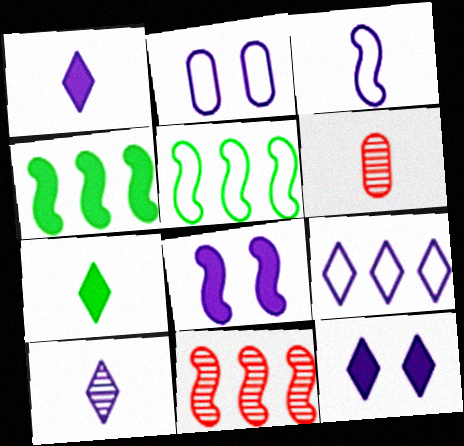[[2, 3, 9], 
[2, 7, 11], 
[3, 6, 7], 
[5, 6, 12], 
[9, 10, 12]]